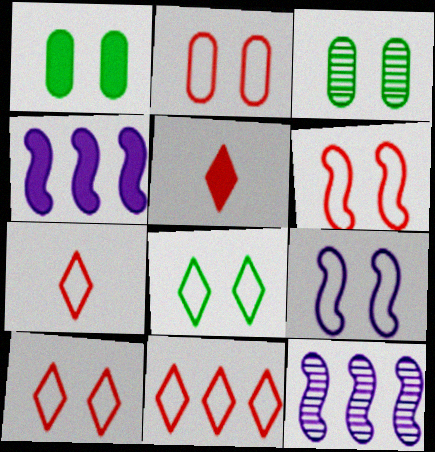[[1, 4, 5], 
[1, 7, 12], 
[2, 6, 10], 
[2, 8, 9], 
[3, 4, 7], 
[7, 10, 11]]